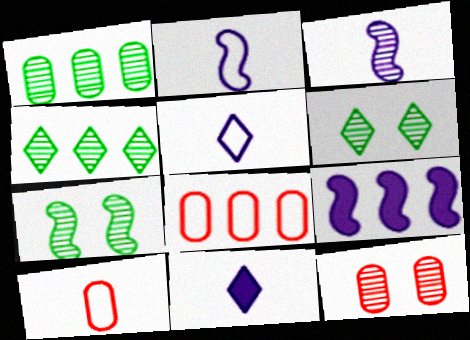[[3, 4, 12], 
[4, 8, 9], 
[6, 9, 10], 
[7, 8, 11]]